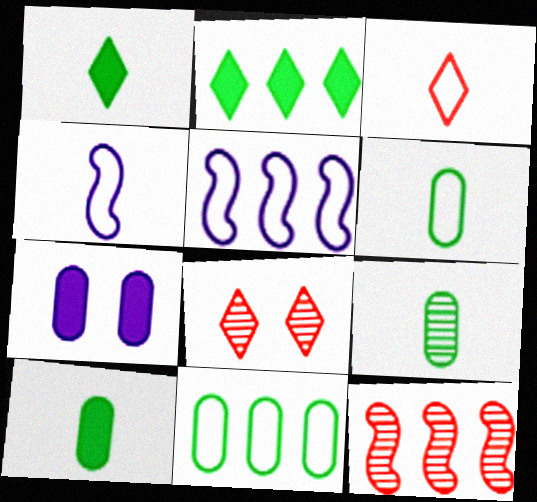[[3, 4, 6], 
[5, 8, 10], 
[6, 9, 10]]